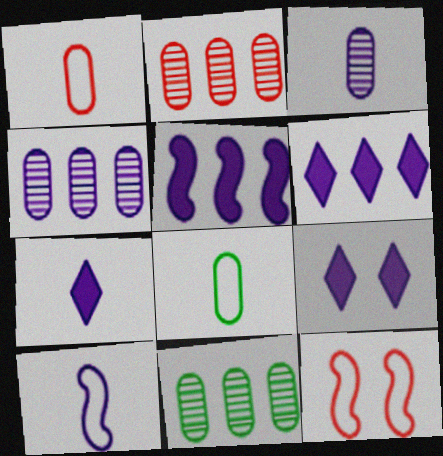[[2, 4, 11], 
[3, 7, 10], 
[4, 9, 10], 
[6, 7, 9], 
[7, 11, 12]]